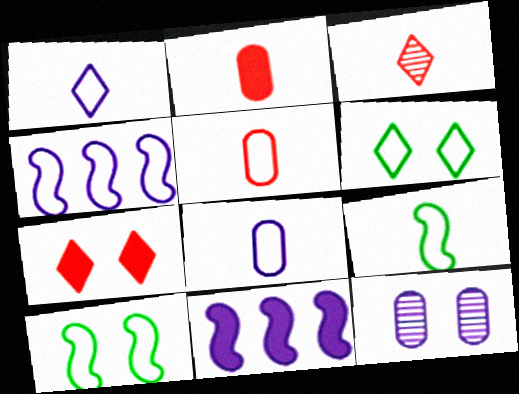[[1, 5, 9], 
[1, 11, 12], 
[4, 5, 6], 
[7, 10, 12]]